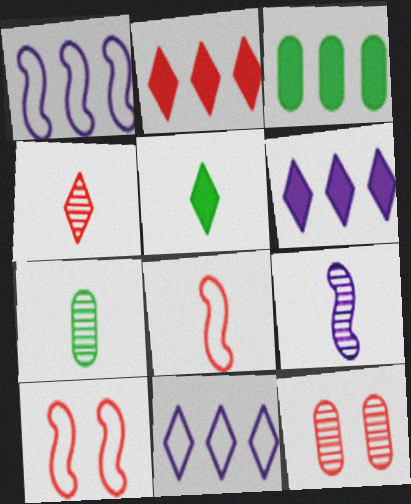[[1, 5, 12], 
[2, 8, 12], 
[4, 7, 9], 
[6, 7, 10]]